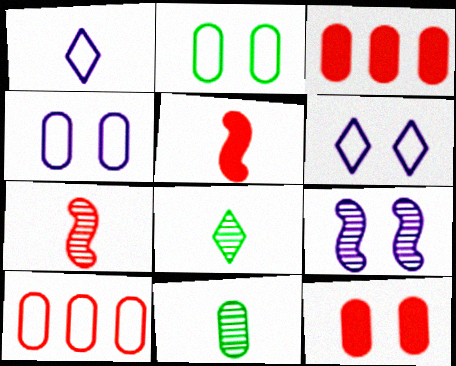[[1, 5, 11], 
[3, 4, 11]]